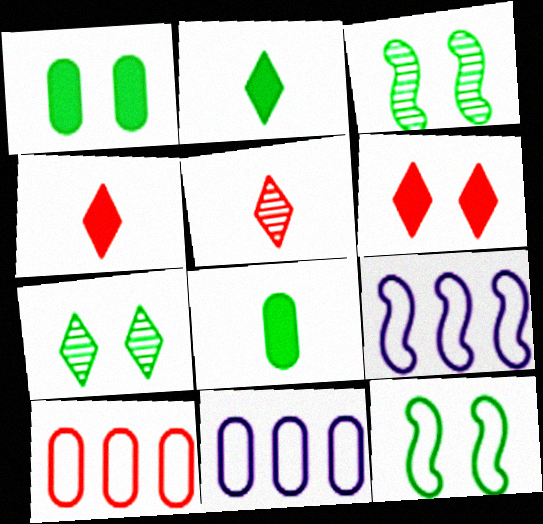[[1, 5, 9], 
[1, 7, 12], 
[3, 4, 11]]